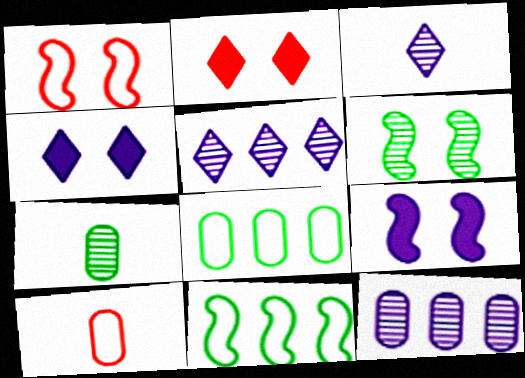[[1, 6, 9]]